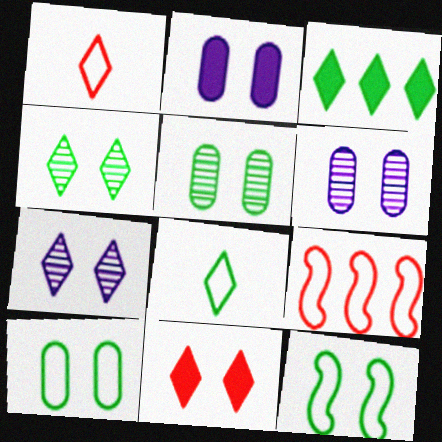[[1, 3, 7], 
[3, 4, 8], 
[6, 11, 12]]